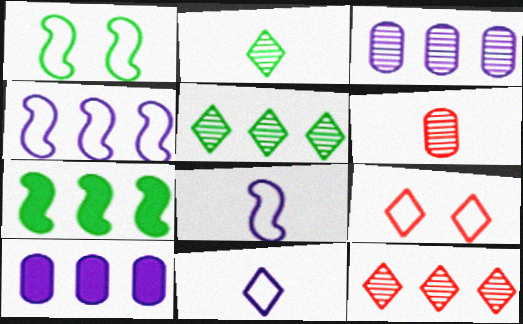[]